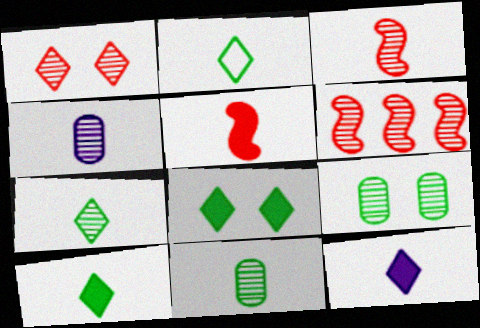[[2, 4, 5], 
[2, 7, 10], 
[3, 4, 7]]